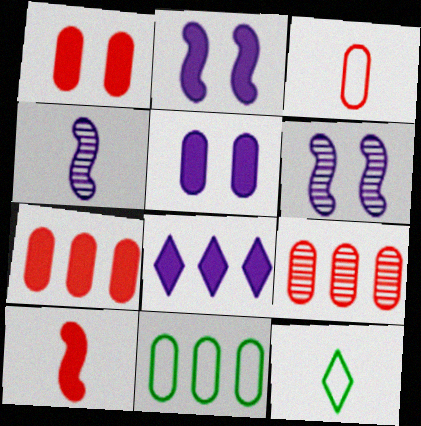[[1, 3, 9], 
[2, 9, 12], 
[6, 7, 12]]